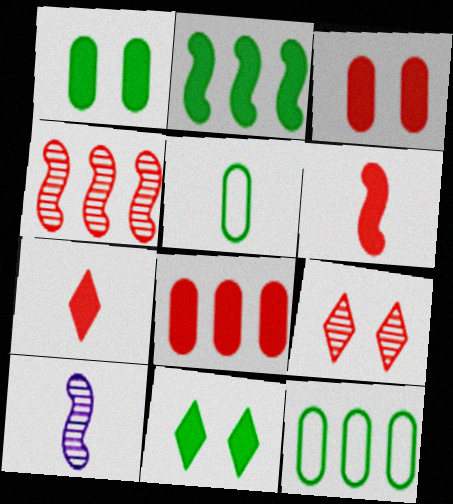[[5, 7, 10]]